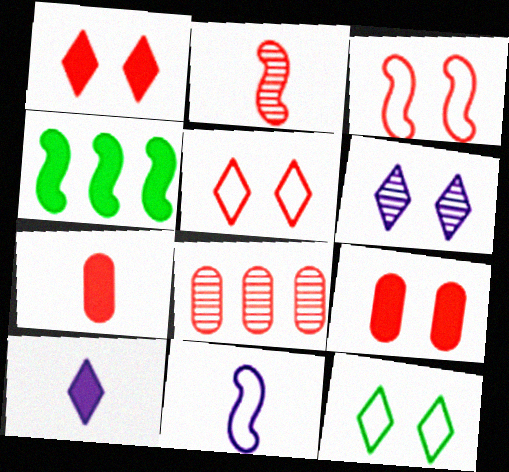[[1, 6, 12], 
[4, 9, 10]]